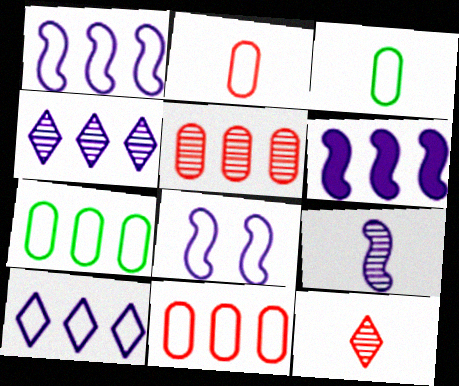[[6, 8, 9]]